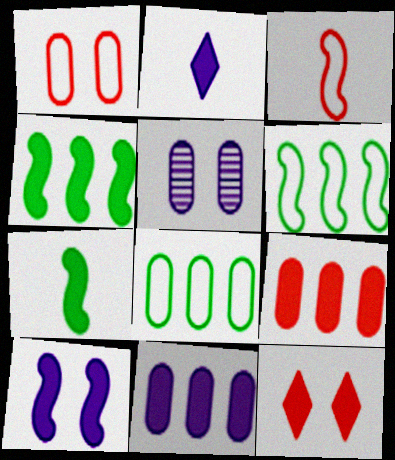[[2, 10, 11], 
[7, 11, 12]]